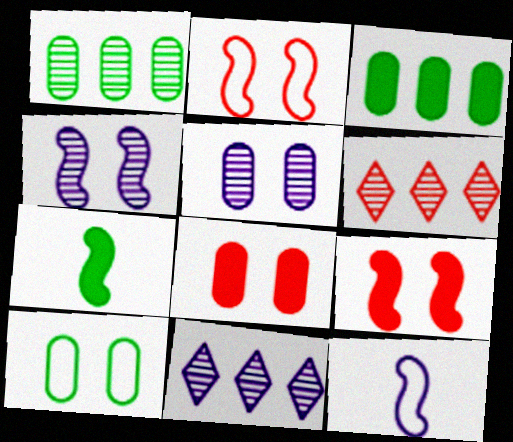[[5, 8, 10]]